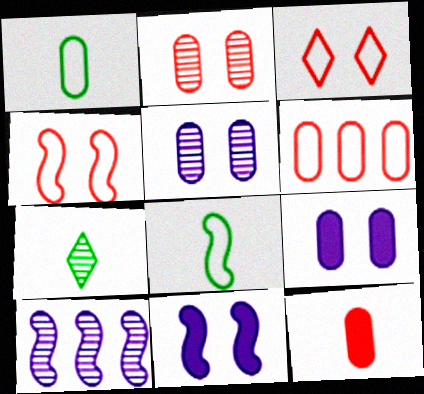[[2, 6, 12], 
[2, 7, 10], 
[6, 7, 11]]